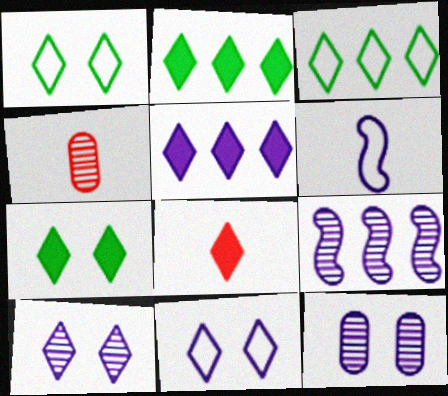[[3, 8, 10], 
[5, 6, 12], 
[5, 7, 8]]